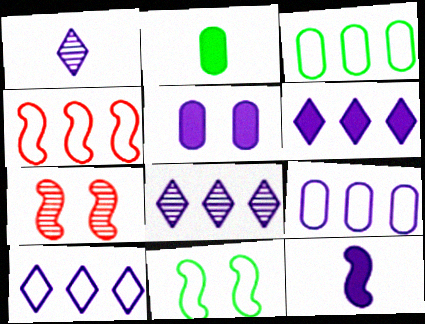[[2, 7, 10], 
[3, 4, 10], 
[5, 6, 12], 
[6, 8, 10]]